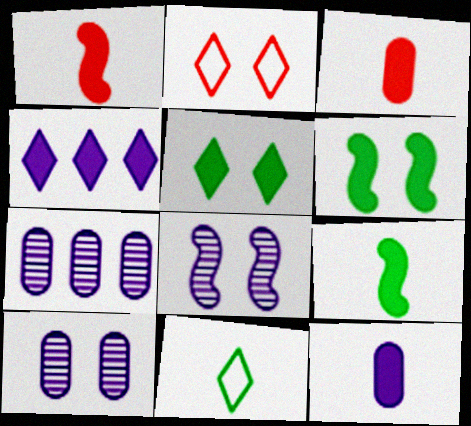[[2, 6, 10], 
[2, 7, 9], 
[3, 4, 6]]